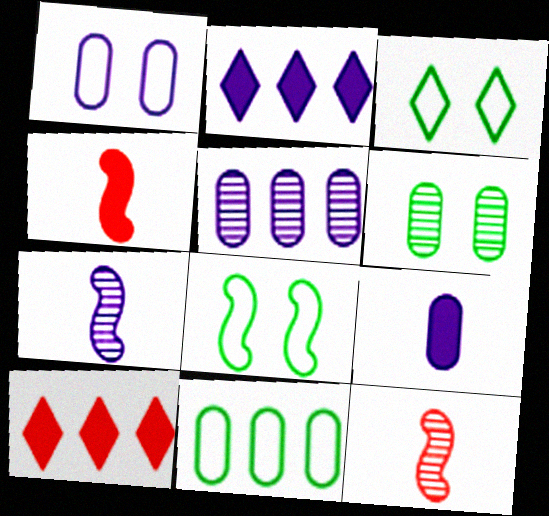[[1, 2, 7], 
[1, 5, 9], 
[3, 4, 5]]